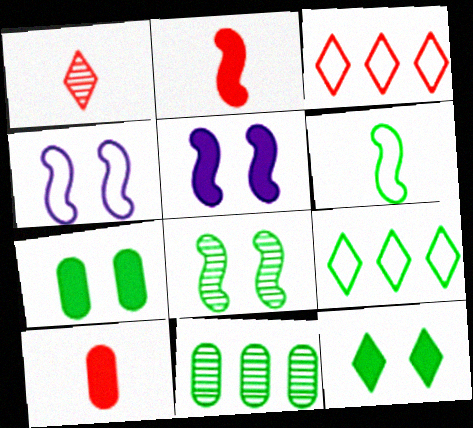[[6, 11, 12]]